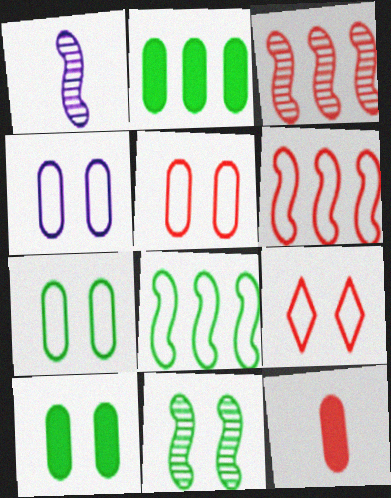[[1, 2, 9], 
[1, 3, 11], 
[3, 9, 12], 
[4, 5, 7]]